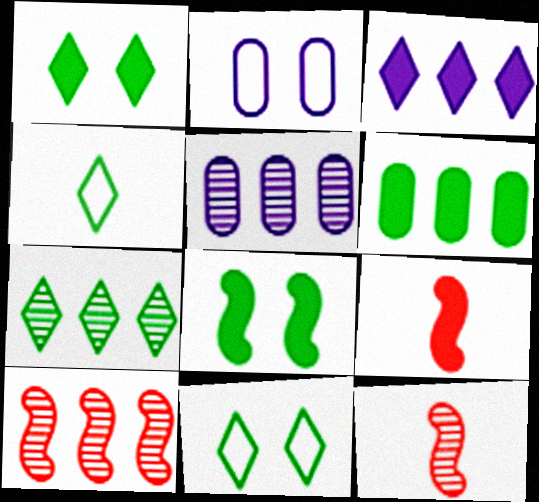[[1, 4, 7], 
[2, 7, 9], 
[5, 7, 10], 
[5, 9, 11]]